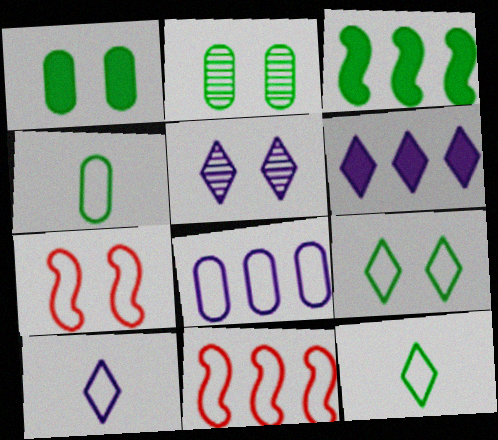[[1, 5, 7], 
[2, 3, 12], 
[5, 6, 10], 
[7, 8, 12]]